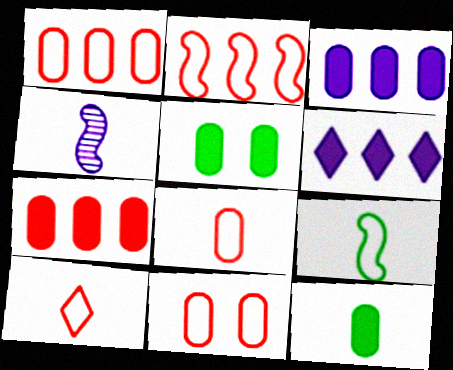[[1, 8, 11], 
[2, 10, 11], 
[4, 10, 12]]